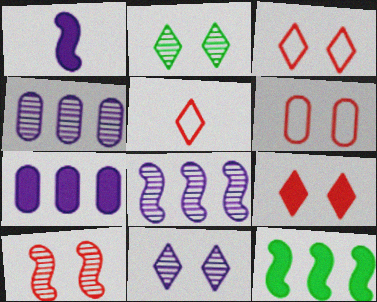[[6, 9, 10]]